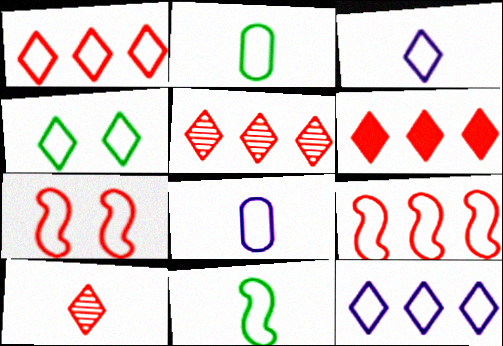[[1, 3, 4], 
[1, 5, 6], 
[2, 7, 12], 
[4, 8, 9]]